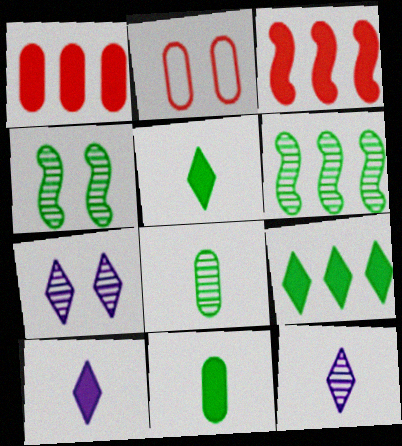[[2, 6, 10]]